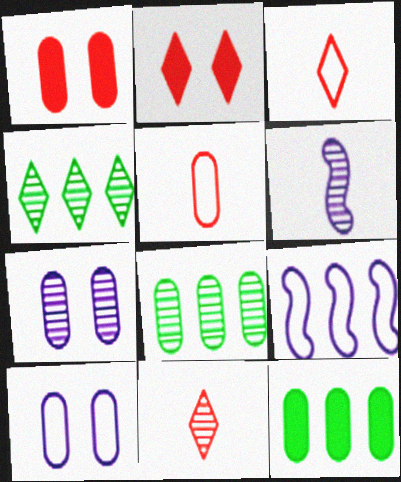[[5, 7, 12]]